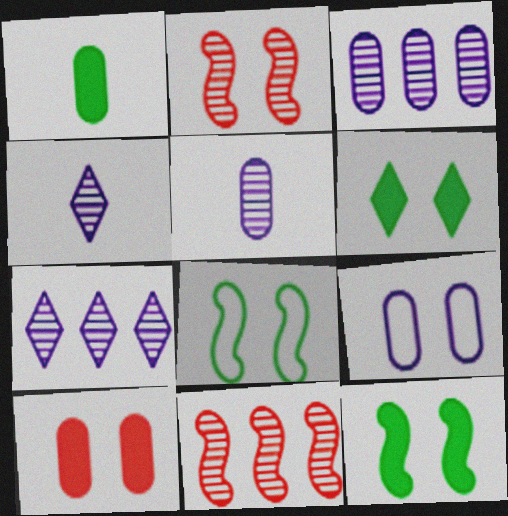[[2, 6, 9]]